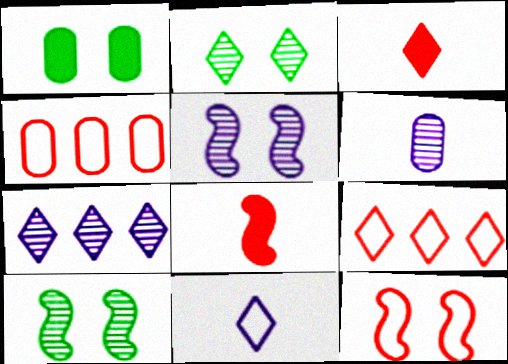[[1, 4, 6], 
[5, 6, 7]]